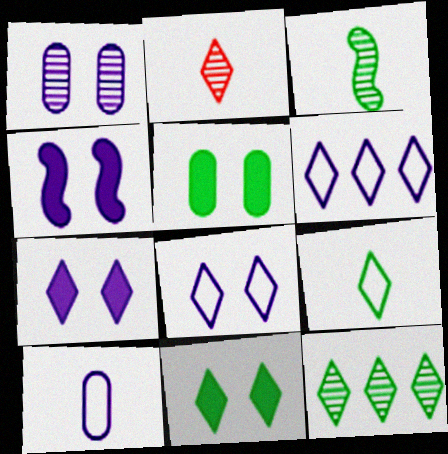[[1, 4, 8], 
[2, 6, 11], 
[9, 11, 12]]